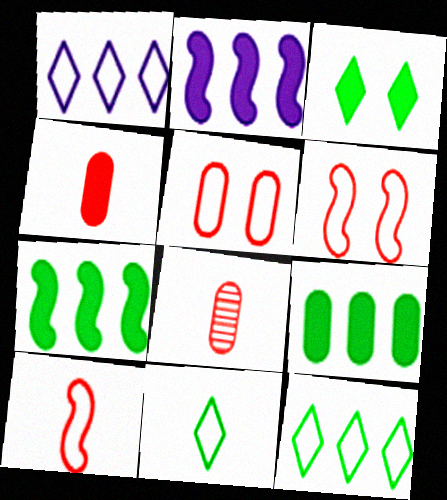[[2, 3, 4]]